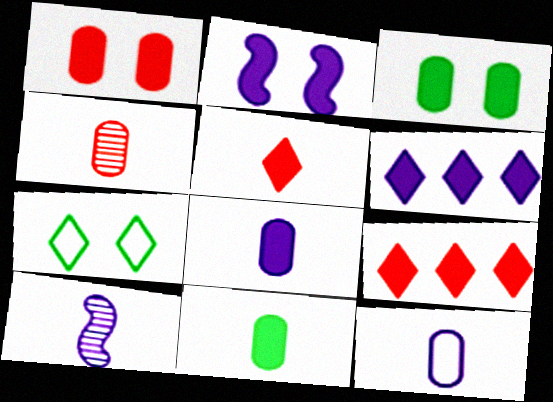[[2, 6, 8], 
[2, 9, 11], 
[4, 11, 12]]